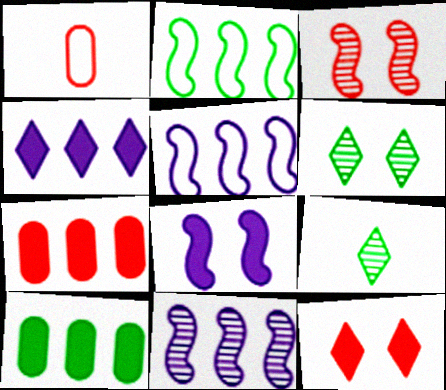[]